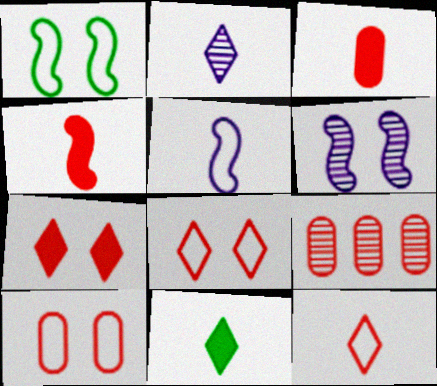[[2, 11, 12], 
[3, 9, 10], 
[4, 8, 9]]